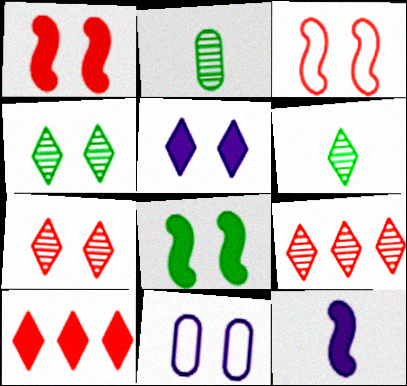[[1, 4, 11], 
[7, 8, 11]]